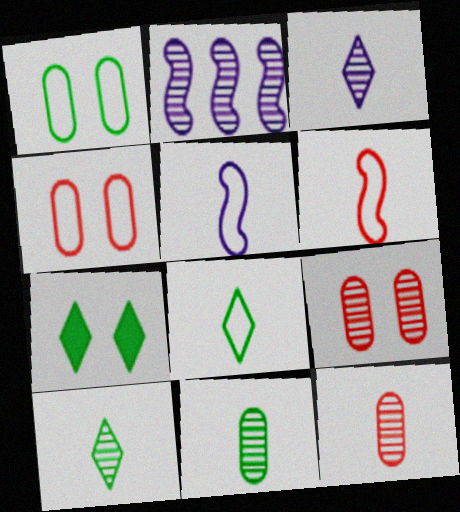[[2, 9, 10]]